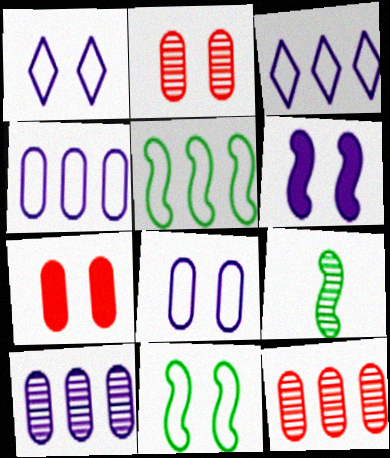[[3, 7, 9]]